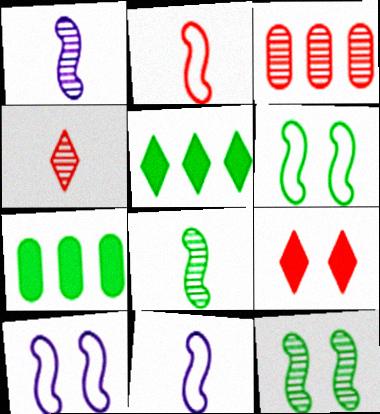[[2, 3, 9], 
[4, 7, 10]]